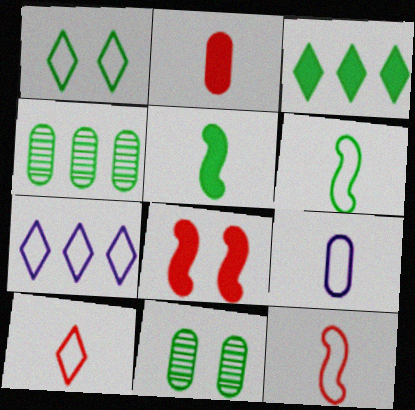[[1, 4, 5], 
[1, 7, 10], 
[3, 6, 11], 
[6, 9, 10]]